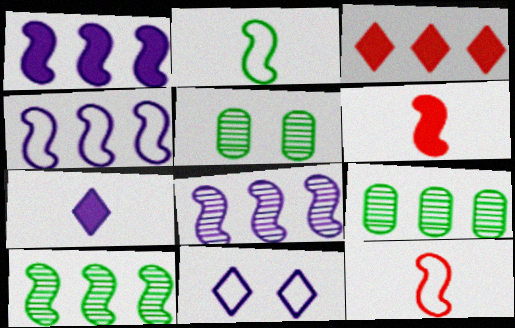[[1, 4, 8], 
[3, 4, 9], 
[6, 9, 11]]